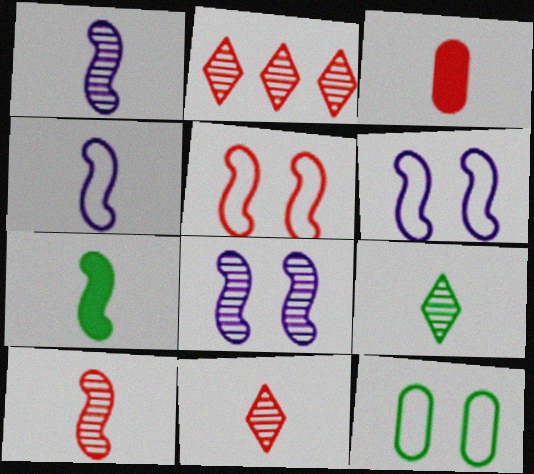[[2, 3, 5], 
[3, 4, 9], 
[4, 7, 10]]